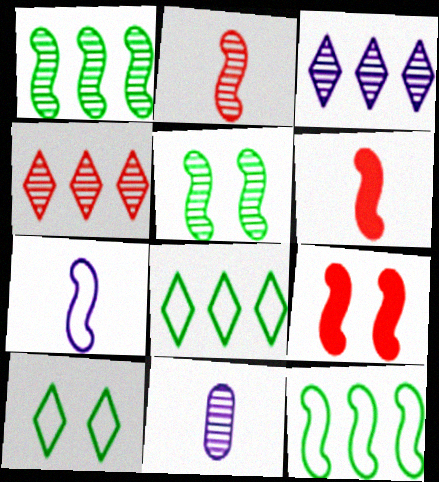[[1, 7, 9], 
[4, 5, 11], 
[8, 9, 11]]